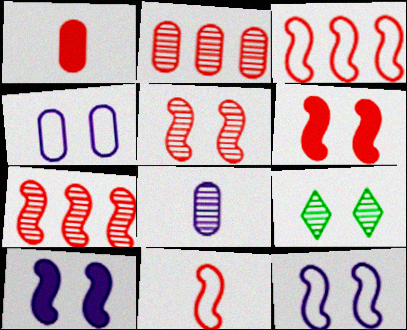[[4, 6, 9], 
[6, 7, 11], 
[7, 8, 9]]